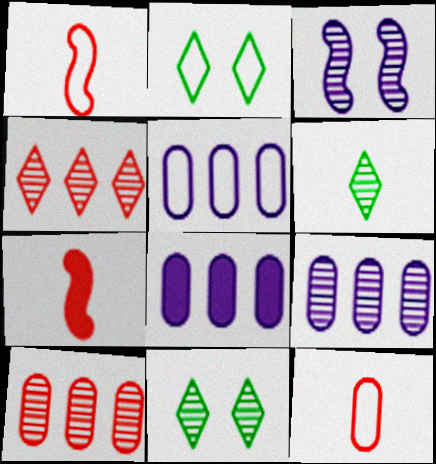[[1, 2, 5], 
[1, 8, 11], 
[2, 7, 9], 
[3, 6, 10], 
[5, 7, 11], 
[5, 8, 9]]